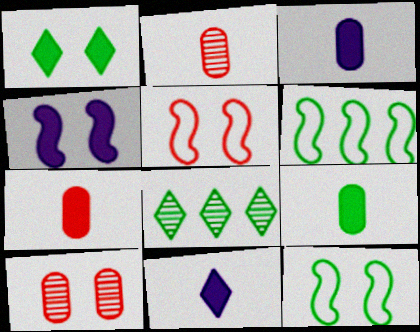[[3, 5, 8], 
[3, 7, 9], 
[6, 10, 11], 
[8, 9, 12]]